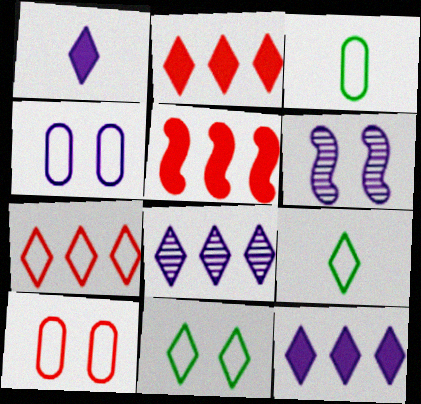[[2, 3, 6]]